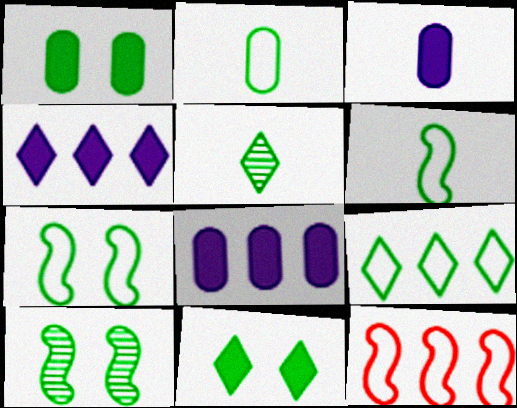[[2, 7, 9], 
[5, 9, 11]]